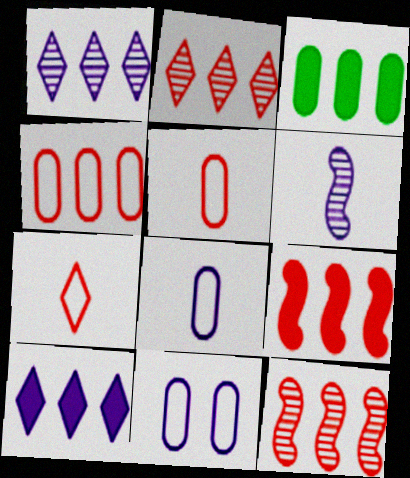[[2, 4, 9], 
[3, 9, 10], 
[6, 10, 11]]